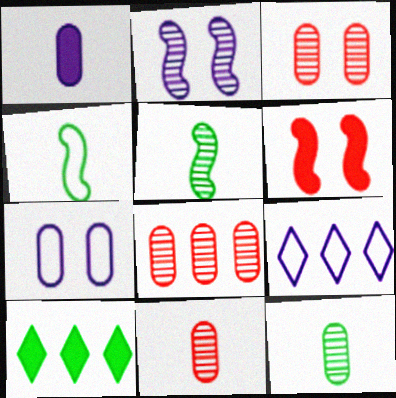[[1, 2, 9], 
[1, 6, 10], 
[3, 8, 11], 
[6, 9, 12]]